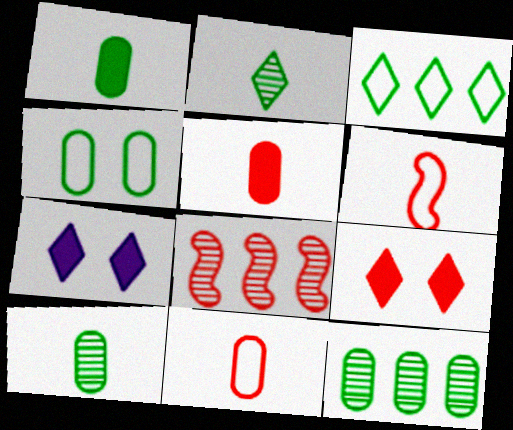[[1, 4, 12], 
[6, 7, 12], 
[8, 9, 11]]